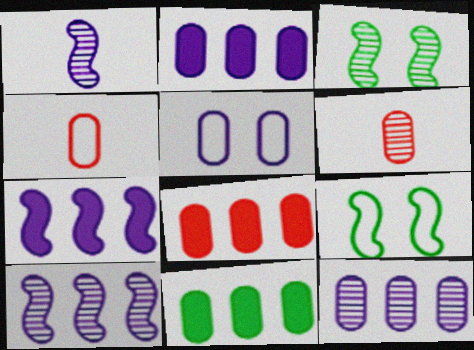[[2, 8, 11], 
[5, 6, 11]]